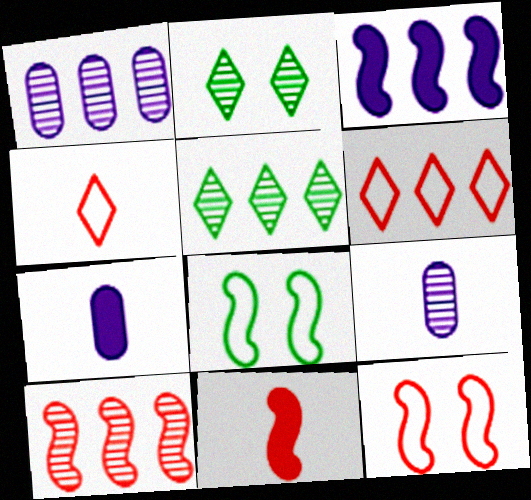[[1, 5, 10], 
[2, 9, 10], 
[5, 7, 12], 
[10, 11, 12]]